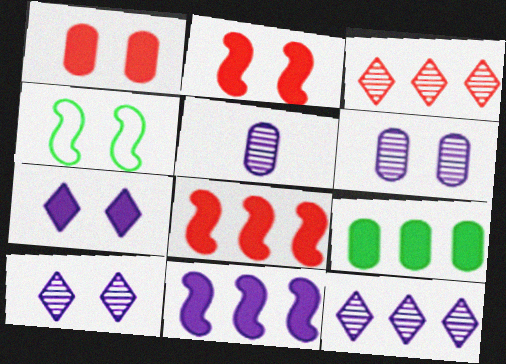[[1, 4, 10]]